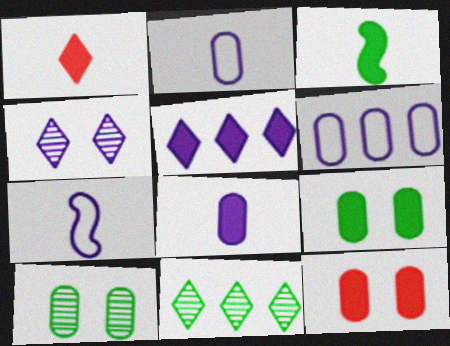[[1, 3, 8], 
[3, 5, 12], 
[7, 11, 12]]